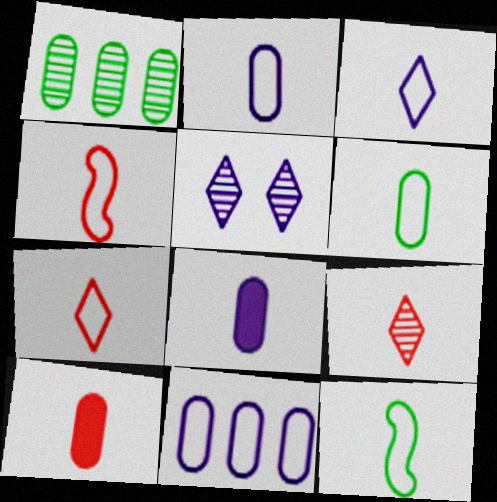[[2, 7, 12], 
[3, 4, 6], 
[4, 9, 10], 
[8, 9, 12]]